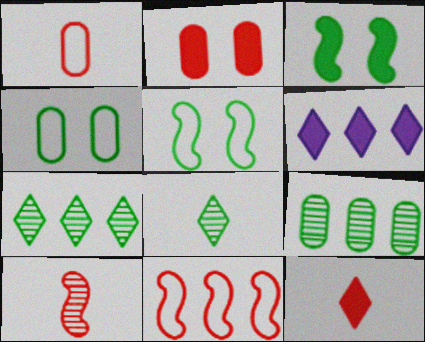[[1, 10, 12], 
[4, 6, 10], 
[6, 9, 11]]